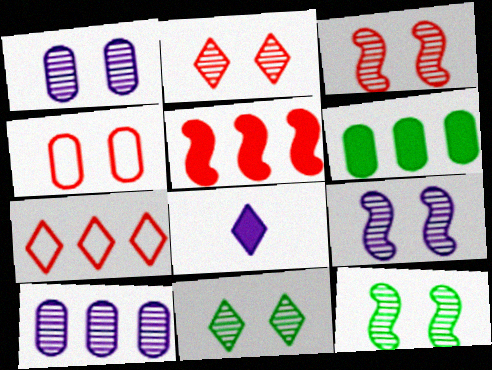[[1, 2, 12], 
[1, 3, 11], 
[3, 9, 12], 
[7, 8, 11]]